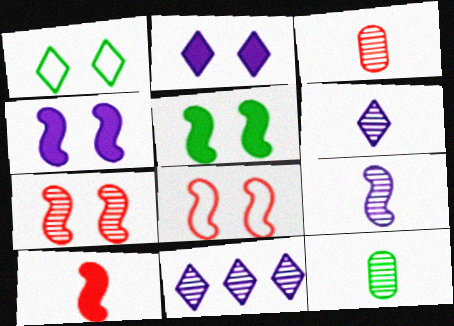[[7, 11, 12]]